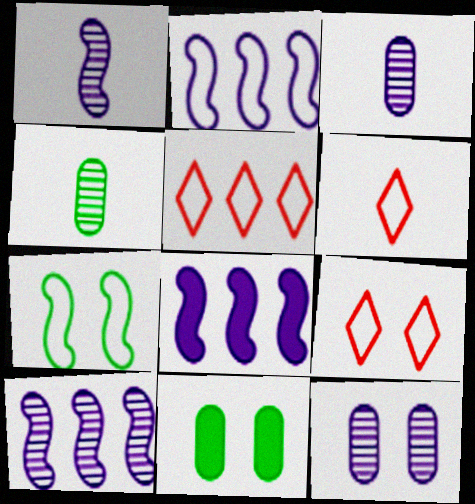[[1, 5, 11], 
[2, 8, 10], 
[4, 8, 9], 
[5, 6, 9], 
[6, 10, 11]]